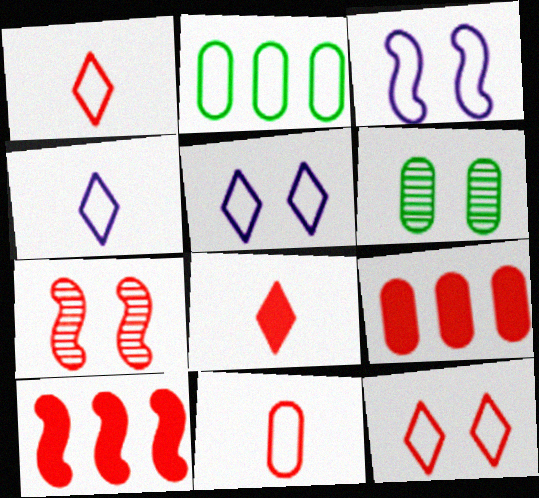[[1, 2, 3], 
[1, 7, 9], 
[4, 6, 10]]